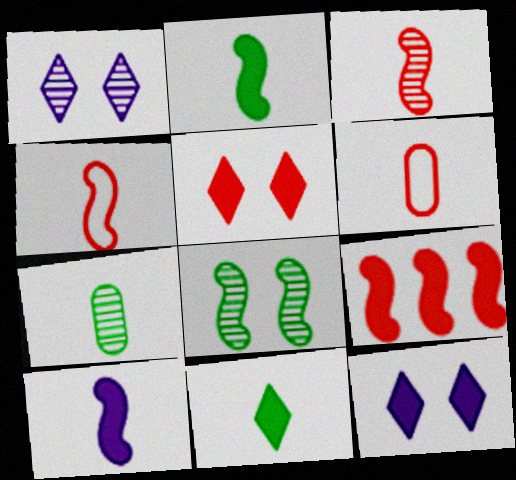[]